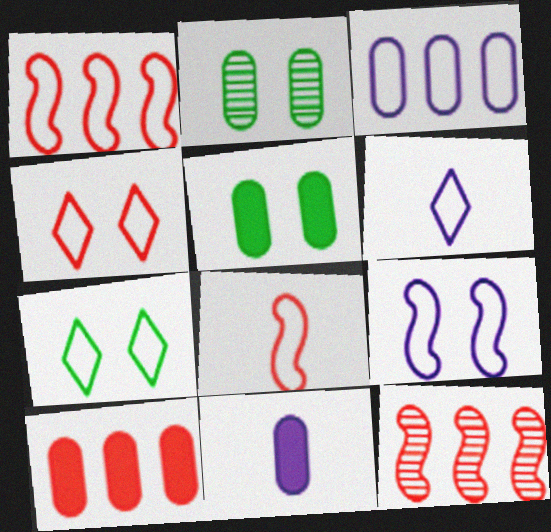[[3, 6, 9], 
[3, 7, 8], 
[5, 6, 12], 
[5, 10, 11], 
[7, 11, 12]]